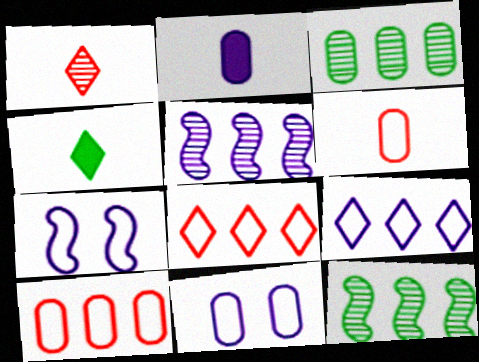[]